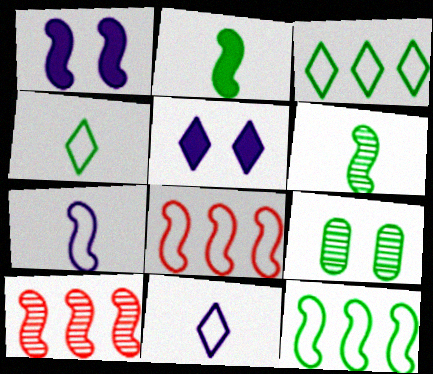[[1, 6, 8], 
[2, 3, 9]]